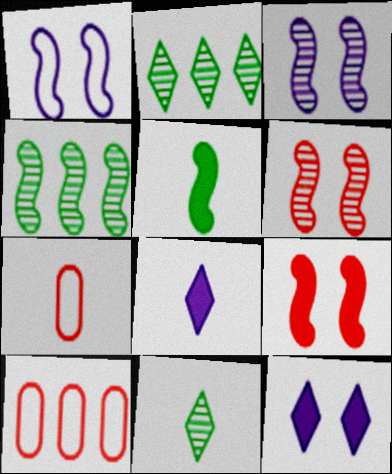[[4, 7, 12]]